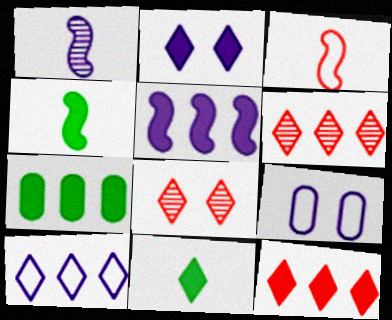[[1, 3, 4], 
[2, 11, 12], 
[4, 6, 9], 
[5, 7, 12], 
[8, 10, 11]]